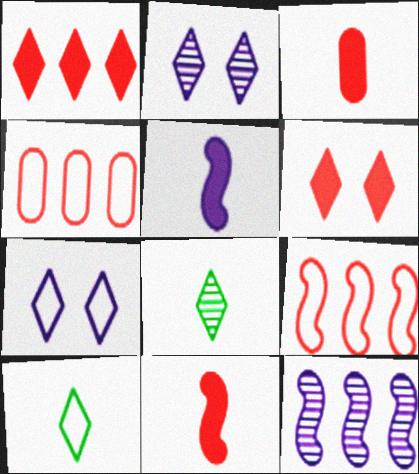[[1, 2, 10], 
[1, 7, 8]]